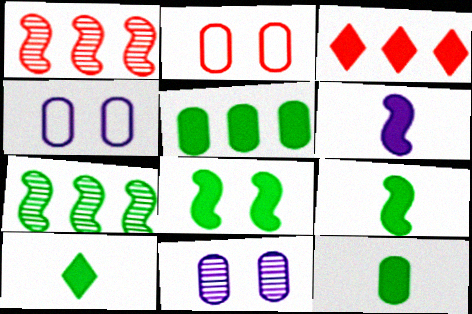[[1, 4, 10], 
[5, 8, 10], 
[9, 10, 12]]